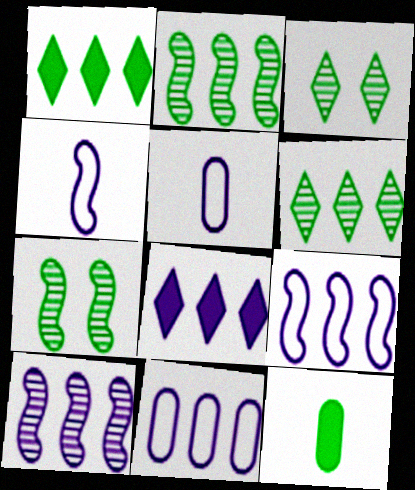[[8, 10, 11]]